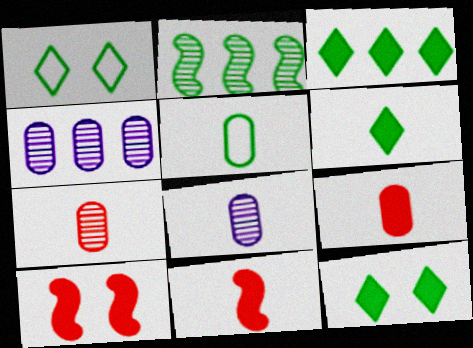[[1, 4, 11], 
[2, 5, 12], 
[3, 6, 12], 
[5, 8, 9]]